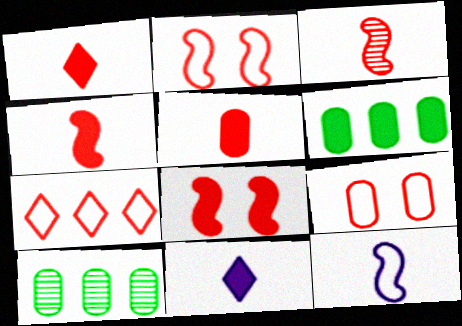[[1, 4, 5], 
[2, 10, 11], 
[6, 8, 11]]